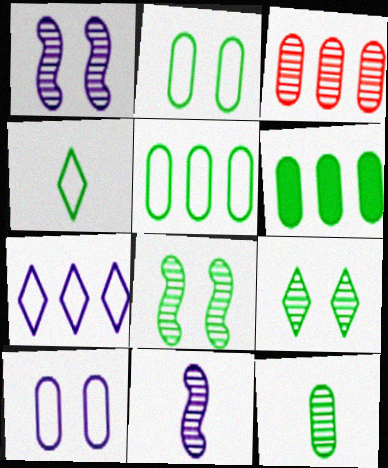[[2, 6, 12], 
[3, 9, 11], 
[4, 6, 8]]